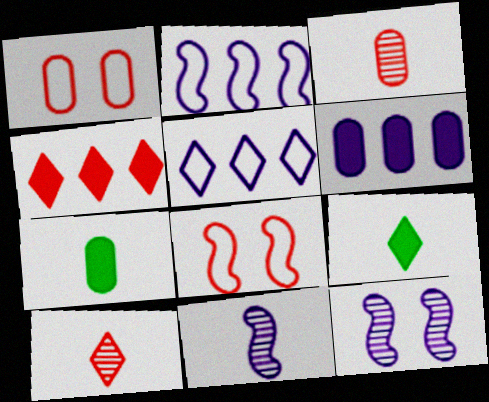[[3, 4, 8]]